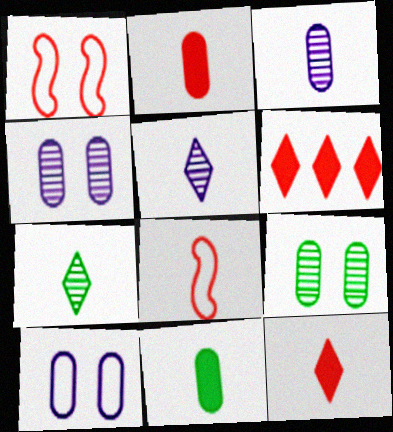[[5, 8, 11]]